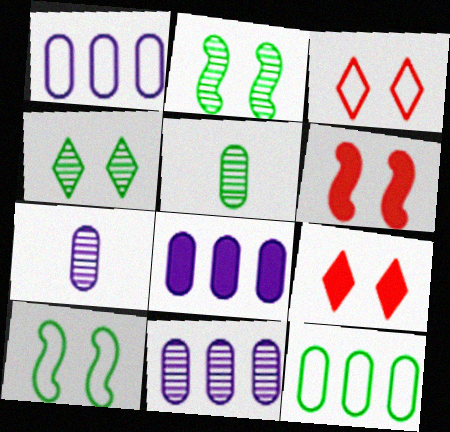[[1, 8, 11]]